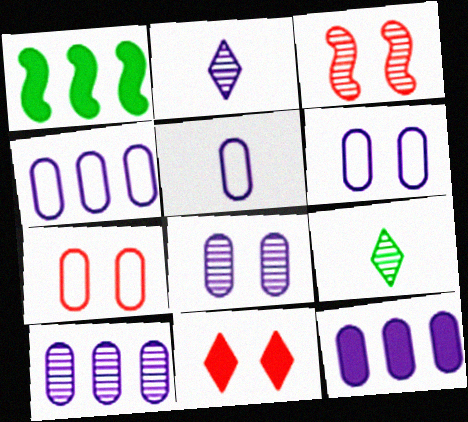[[1, 2, 7], 
[3, 7, 11], 
[3, 9, 10], 
[4, 5, 6], 
[4, 10, 12], 
[5, 8, 12]]